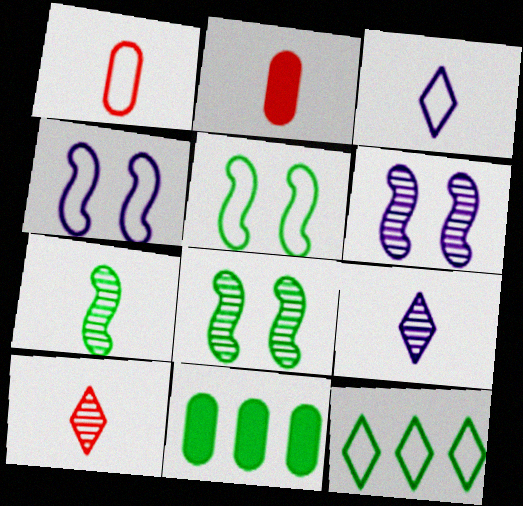[[1, 4, 12], 
[2, 3, 7], 
[2, 6, 12], 
[4, 10, 11]]